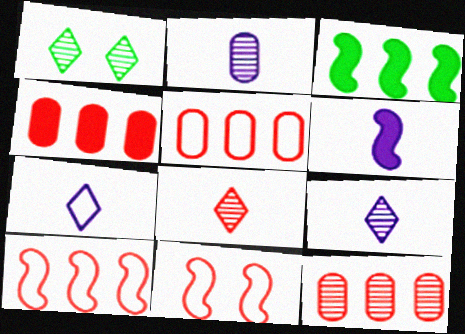[[1, 5, 6], 
[2, 6, 7], 
[4, 5, 12], 
[4, 8, 11]]